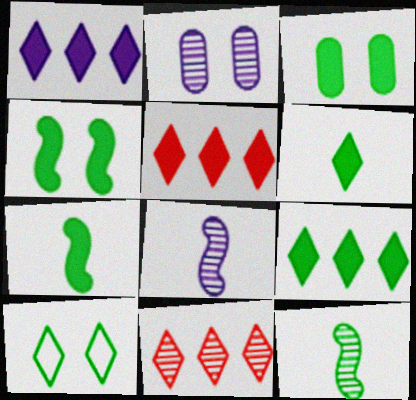[[1, 5, 9], 
[2, 11, 12], 
[3, 7, 9]]